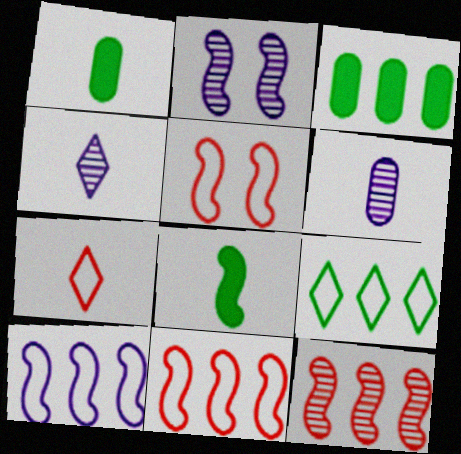[[2, 3, 7], 
[2, 8, 11], 
[3, 4, 5], 
[6, 7, 8]]